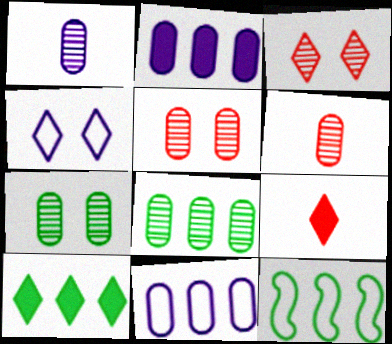[[1, 5, 8], 
[8, 10, 12]]